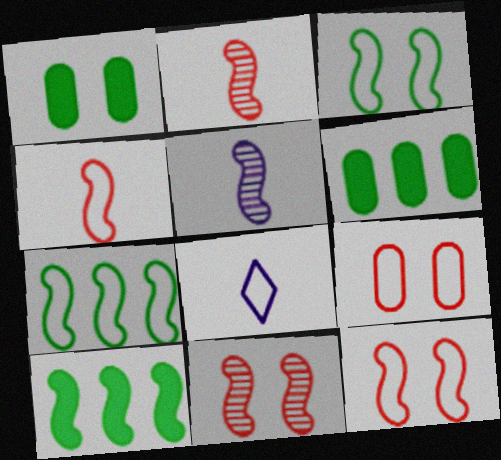[[5, 10, 12], 
[6, 8, 11], 
[7, 8, 9]]